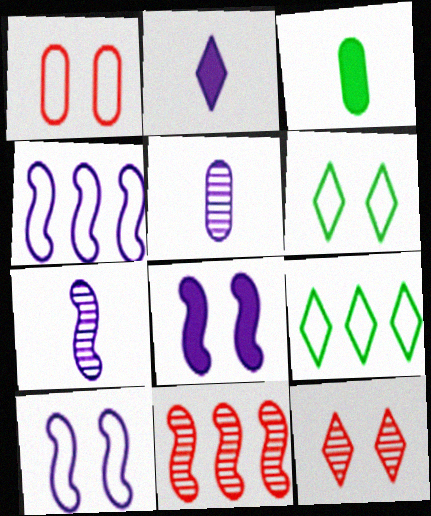[[1, 6, 10], 
[2, 9, 12], 
[3, 4, 12], 
[4, 7, 8]]